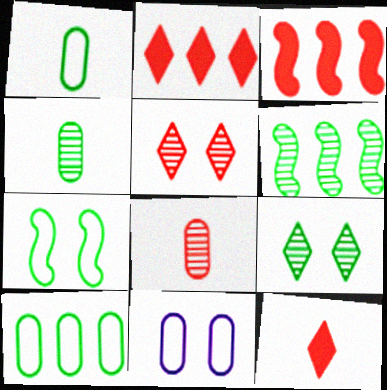[[4, 6, 9], 
[6, 11, 12]]